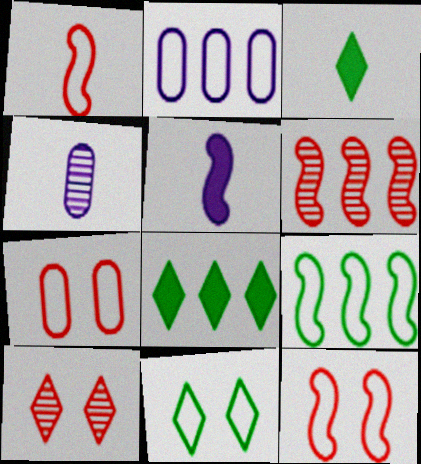[[1, 2, 11], 
[1, 3, 4], 
[2, 6, 8], 
[4, 8, 12]]